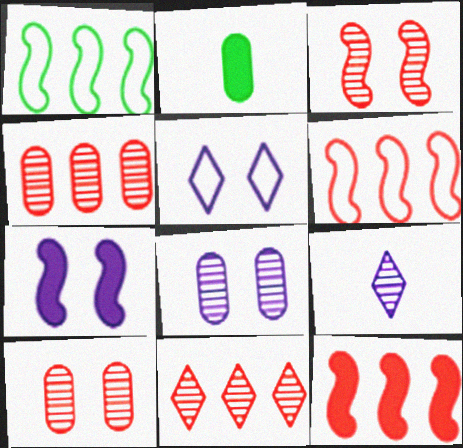[[5, 7, 8]]